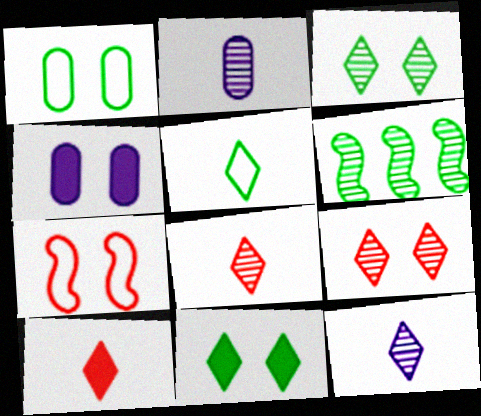[[2, 6, 9], 
[3, 4, 7], 
[5, 10, 12]]